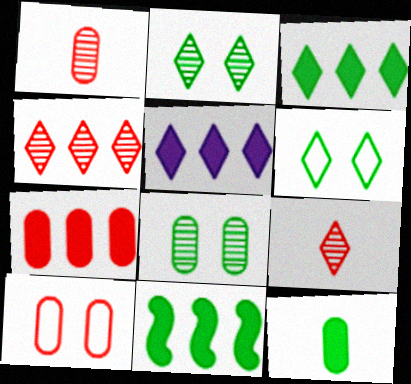[[1, 7, 10], 
[5, 6, 9], 
[5, 7, 11]]